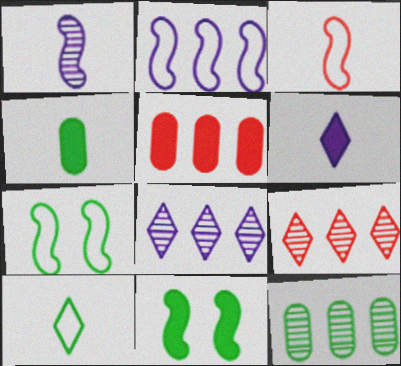[[2, 3, 7], 
[5, 6, 11], 
[10, 11, 12]]